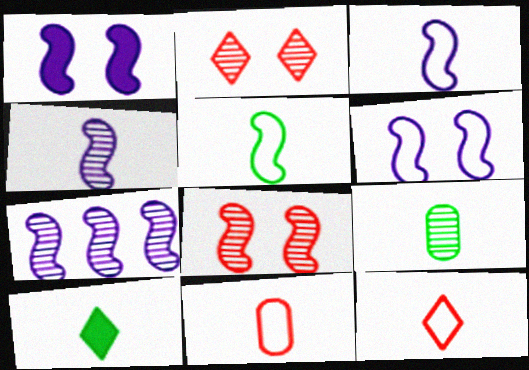[[1, 3, 7], 
[2, 7, 9], 
[4, 10, 11], 
[5, 9, 10]]